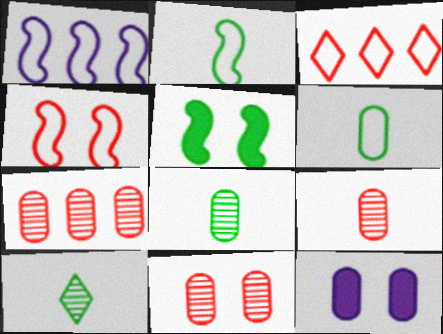[[1, 2, 4], 
[6, 7, 12], 
[7, 9, 11]]